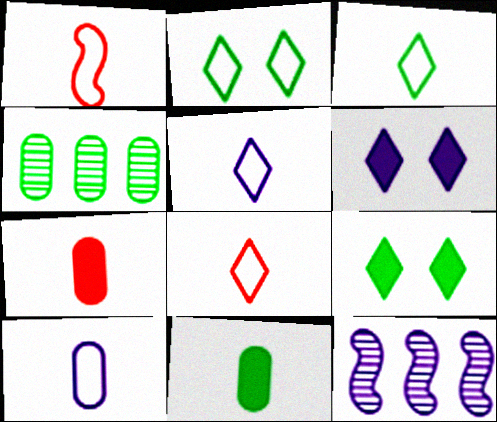[[1, 3, 10], 
[1, 4, 6], 
[2, 7, 12], 
[3, 5, 8], 
[6, 10, 12]]